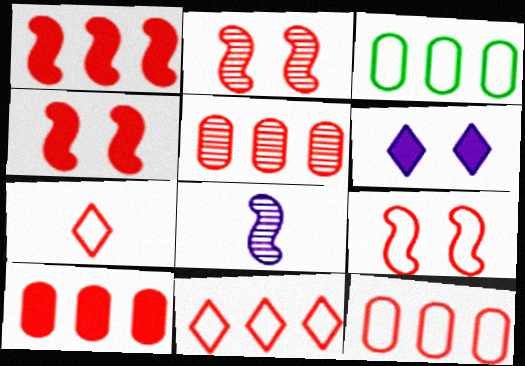[[1, 5, 11], 
[2, 4, 9], 
[2, 7, 10], 
[4, 5, 7], 
[5, 10, 12], 
[7, 9, 12]]